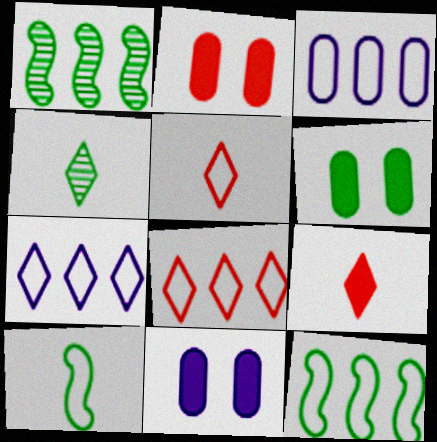[[1, 5, 11], 
[2, 6, 11], 
[3, 8, 12], 
[4, 6, 12]]